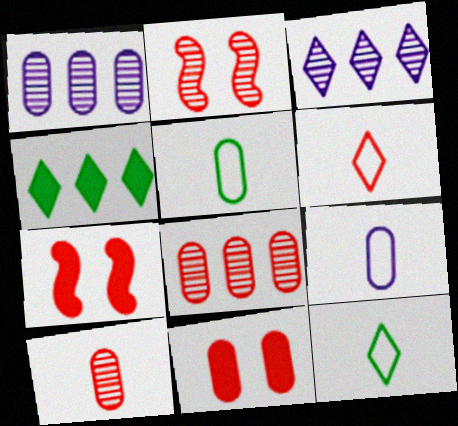[[1, 5, 11], 
[1, 7, 12], 
[2, 4, 9], 
[3, 5, 7], 
[6, 7, 8]]